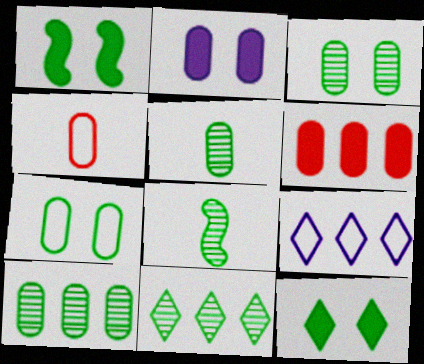[[2, 4, 10], 
[3, 5, 10], 
[3, 8, 11]]